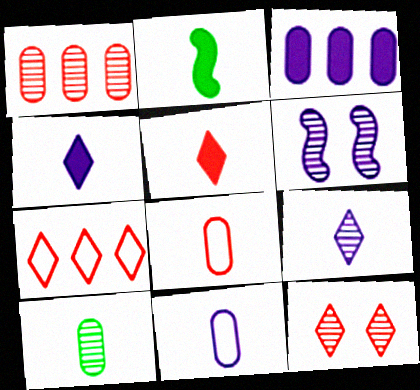[[2, 8, 9], 
[5, 7, 12]]